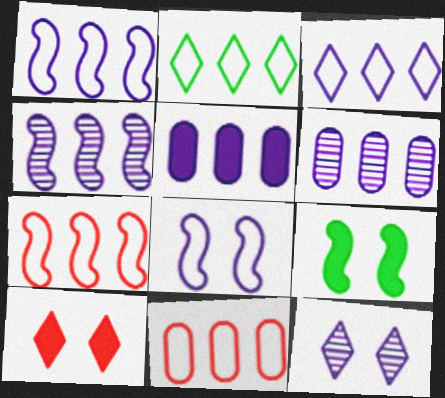[[1, 2, 11], 
[3, 4, 5]]